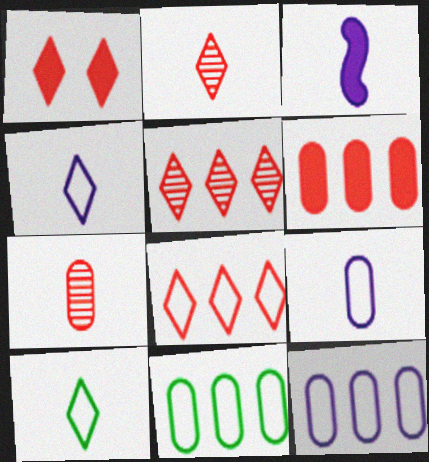[[1, 2, 8], 
[3, 7, 10]]